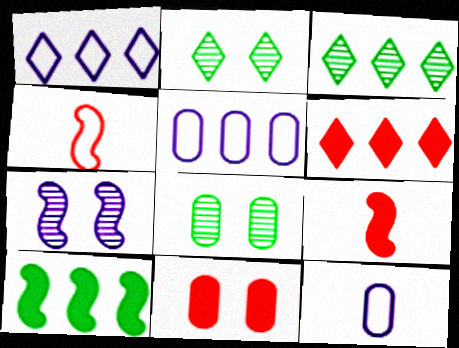[[1, 3, 6], 
[1, 8, 9], 
[2, 5, 9], 
[4, 7, 10], 
[6, 9, 11]]